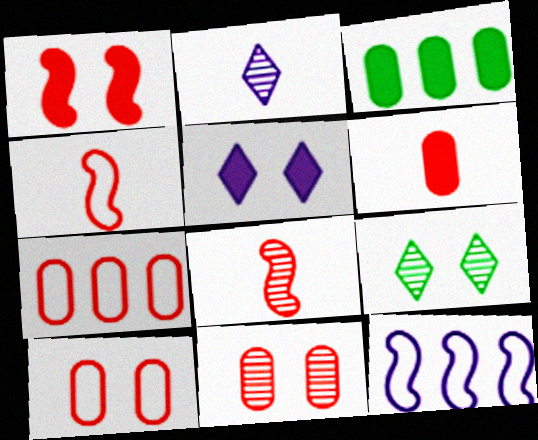[[6, 7, 11], 
[6, 9, 12]]